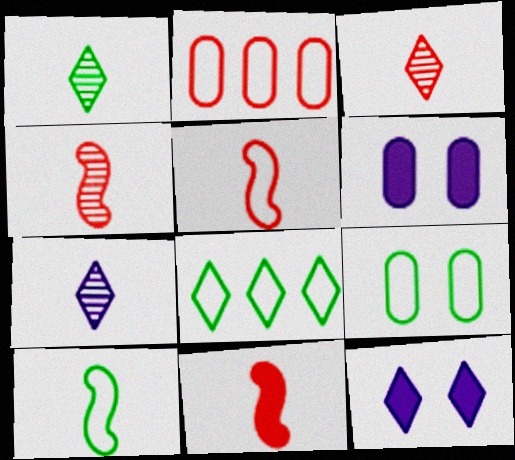[[1, 3, 7], 
[3, 8, 12], 
[4, 5, 11], 
[4, 6, 8], 
[8, 9, 10]]